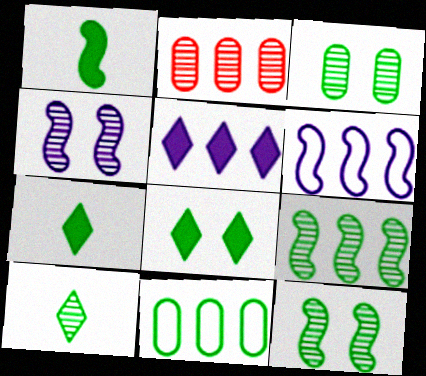[[2, 4, 10], 
[3, 9, 10], 
[7, 11, 12]]